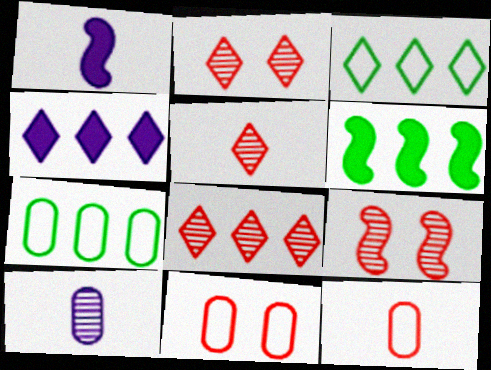[[1, 2, 7], 
[2, 5, 8], 
[3, 4, 8]]